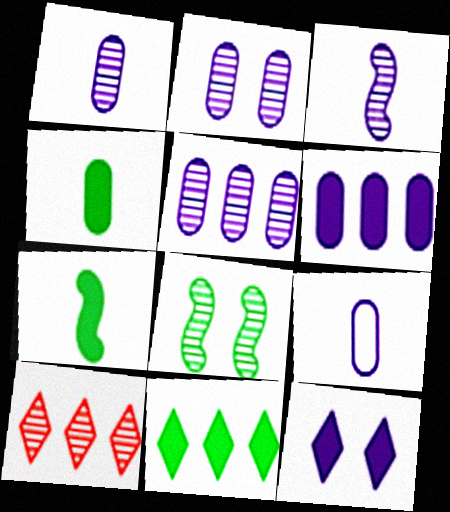[[1, 2, 5], 
[1, 8, 10], 
[2, 6, 9]]